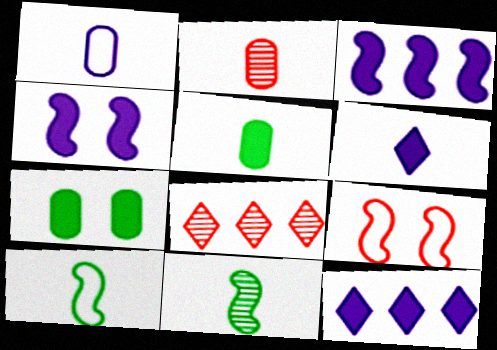[[1, 2, 5], 
[2, 6, 10], 
[3, 9, 11]]